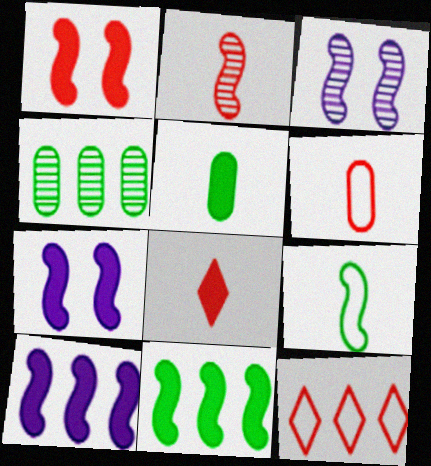[[2, 6, 8], 
[3, 5, 12], 
[4, 10, 12]]